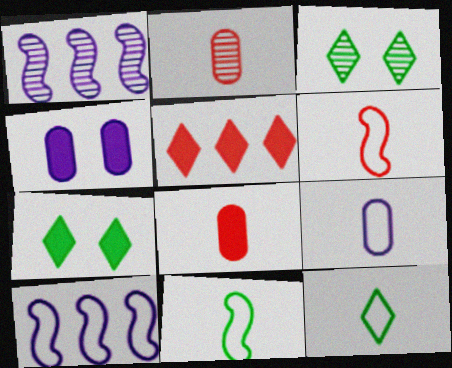[[1, 2, 3], 
[2, 7, 10], 
[3, 8, 10], 
[6, 9, 12]]